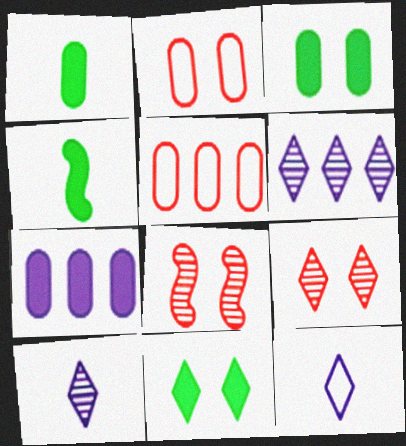[[2, 4, 6]]